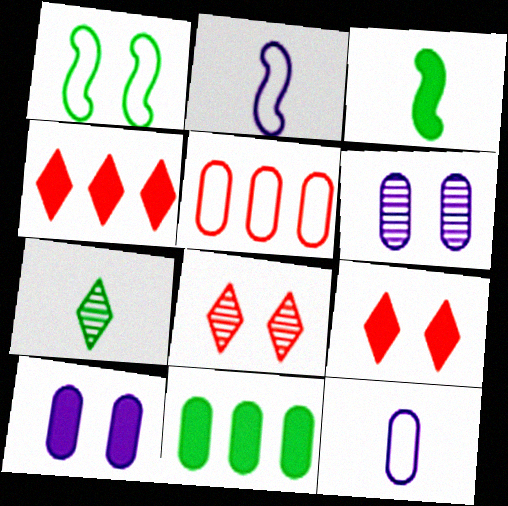[[1, 6, 9], 
[1, 7, 11], 
[1, 8, 10], 
[2, 8, 11], 
[3, 4, 10]]